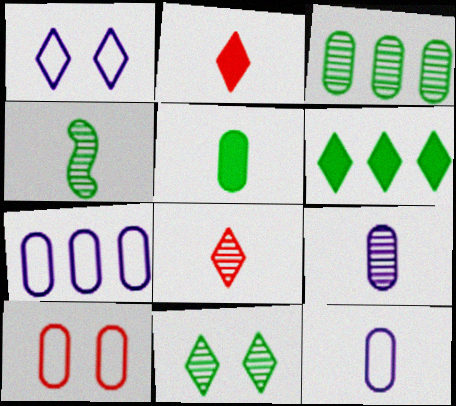[[1, 6, 8], 
[2, 4, 12], 
[3, 4, 11], 
[4, 8, 9]]